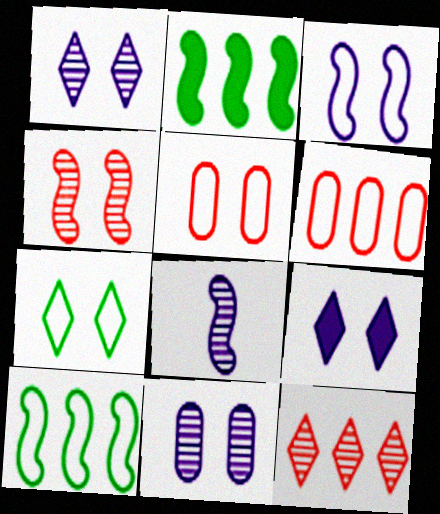[[3, 5, 7], 
[3, 9, 11]]